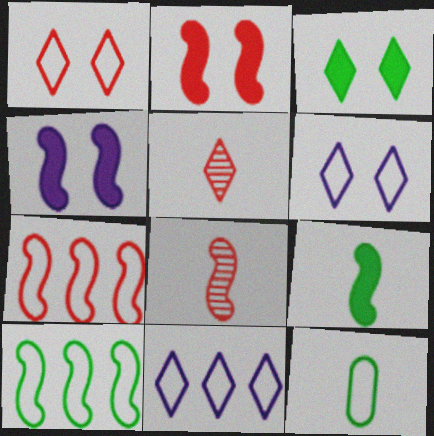[[2, 7, 8], 
[3, 5, 11], 
[4, 8, 10], 
[6, 7, 12]]